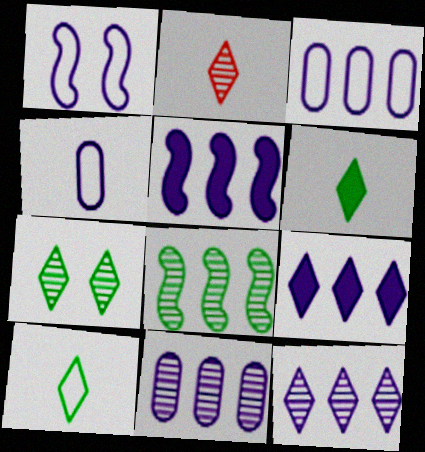[[2, 7, 12], 
[3, 5, 12]]